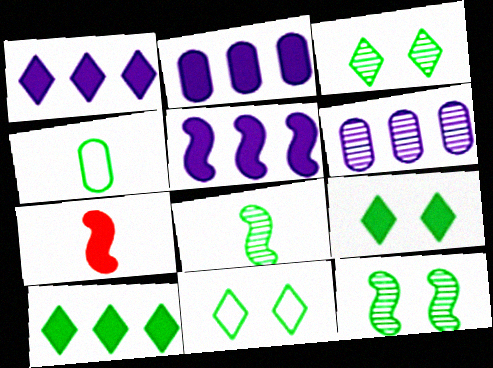[[1, 2, 5], 
[2, 7, 9], 
[3, 9, 11], 
[4, 10, 12], 
[6, 7, 11]]